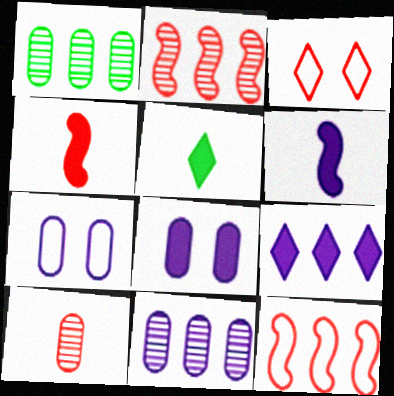[[1, 3, 6], 
[1, 9, 12], 
[2, 5, 7], 
[6, 8, 9]]